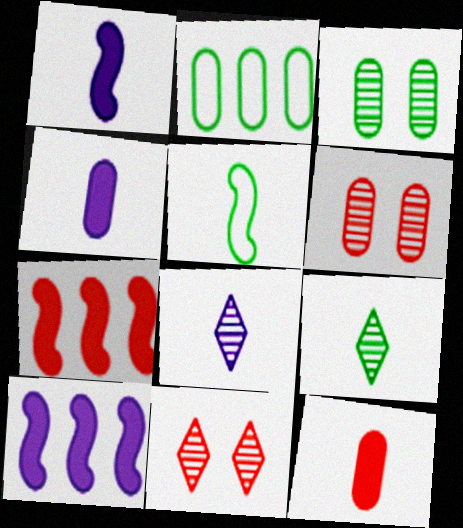[[1, 2, 11], 
[2, 4, 6], 
[5, 8, 12]]